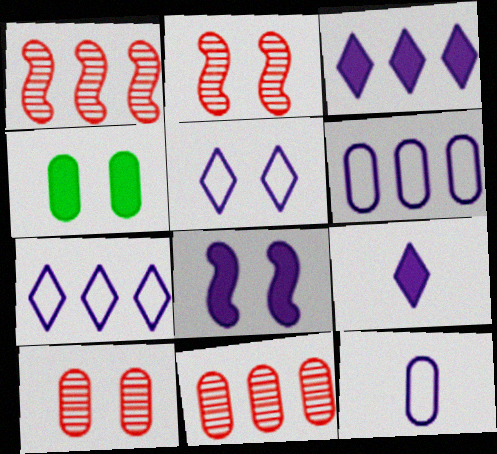[[2, 4, 5], 
[4, 11, 12]]